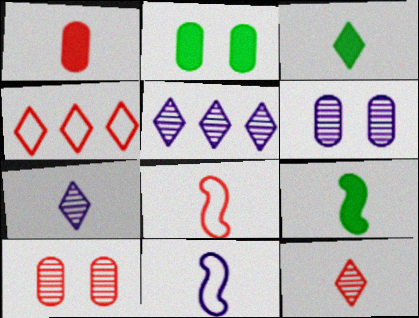[[1, 8, 12], 
[2, 5, 8], 
[4, 6, 9]]